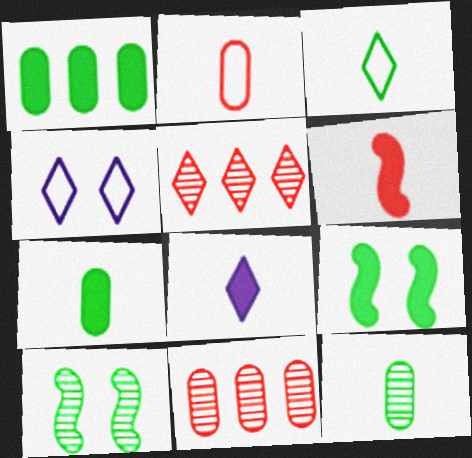[[1, 3, 10], 
[6, 7, 8]]